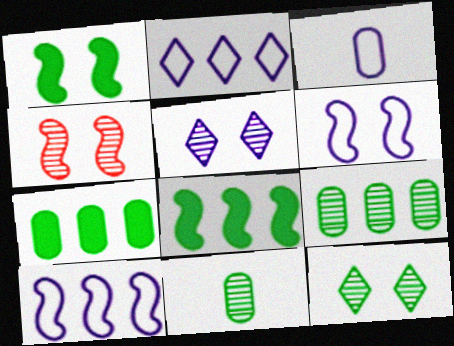[[1, 4, 6], 
[2, 3, 6]]